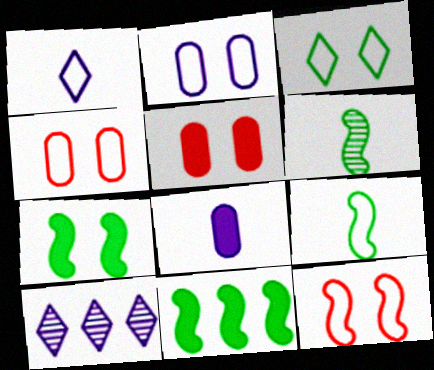[[2, 3, 12], 
[5, 9, 10]]